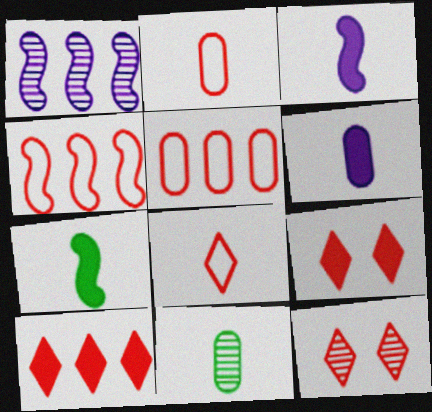[[1, 11, 12], 
[2, 6, 11], 
[3, 8, 11], 
[8, 10, 12]]